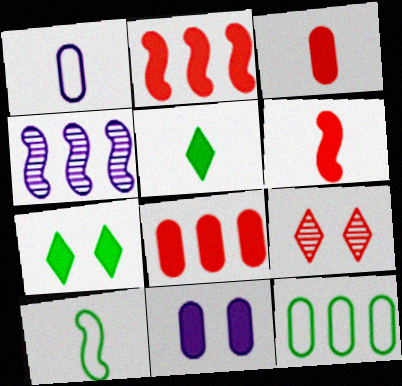[[2, 5, 11]]